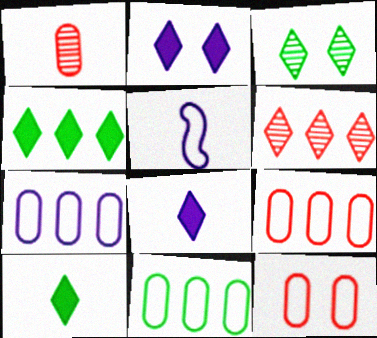[[1, 5, 10], 
[7, 9, 11]]